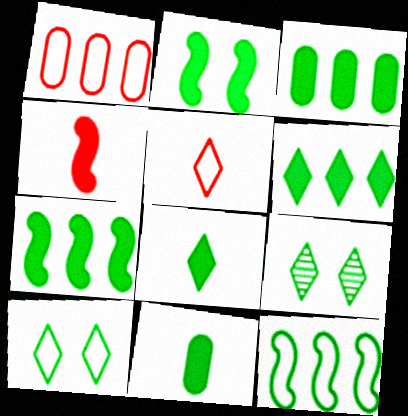[[2, 3, 8], 
[2, 6, 11], 
[3, 6, 7], 
[9, 11, 12]]